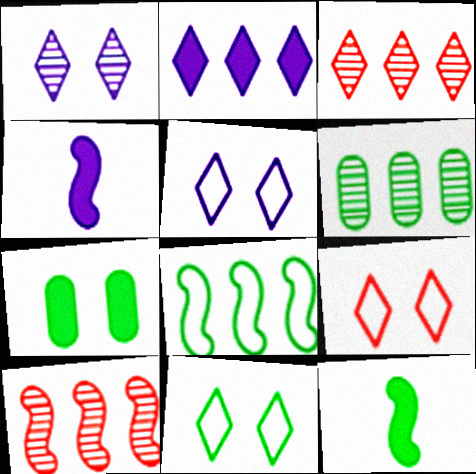[[4, 6, 9], 
[5, 9, 11], 
[6, 11, 12]]